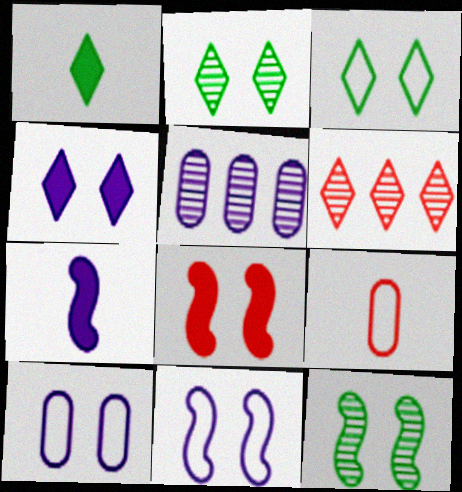[[2, 8, 10], 
[6, 8, 9], 
[8, 11, 12]]